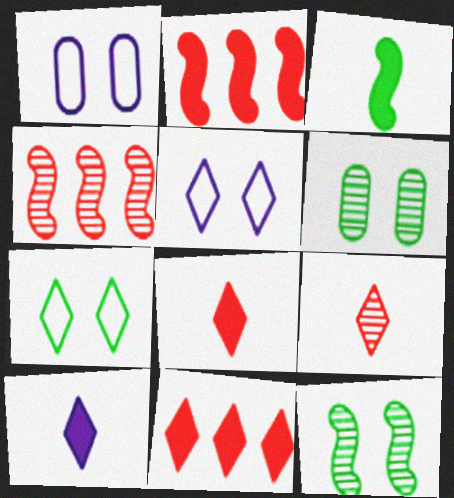[]